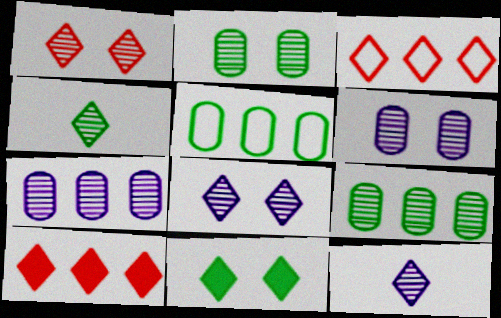[[3, 11, 12]]